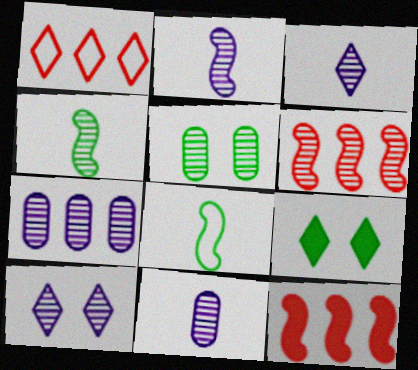[[1, 3, 9], 
[2, 3, 11], 
[2, 7, 10], 
[3, 5, 6]]